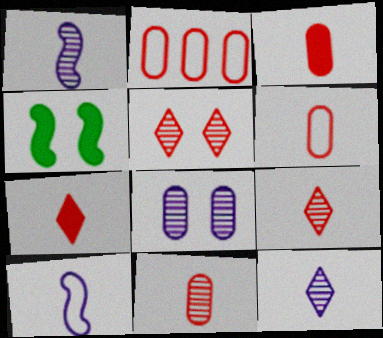[[2, 4, 12], 
[3, 6, 11]]